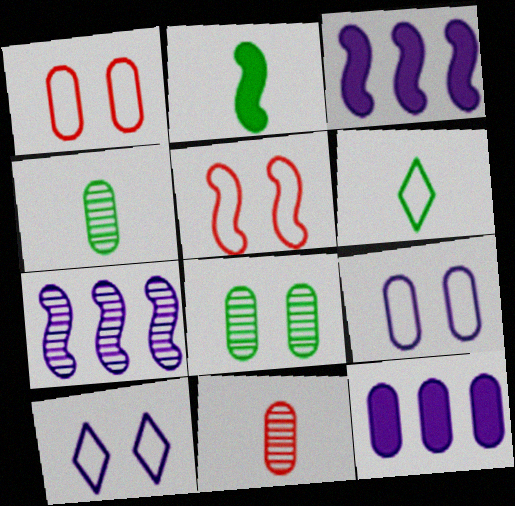[[1, 4, 12], 
[2, 4, 6], 
[2, 5, 7]]